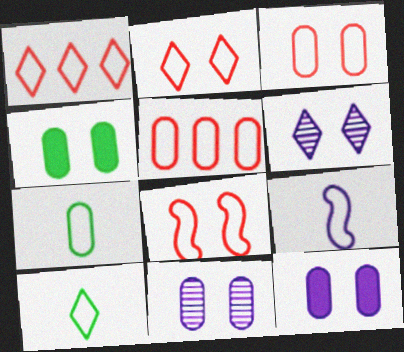[[2, 3, 8], 
[3, 4, 11], 
[4, 6, 8]]